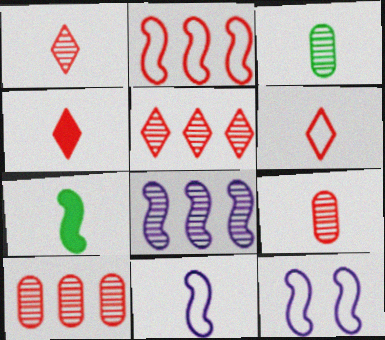[[1, 4, 6], 
[3, 4, 11]]